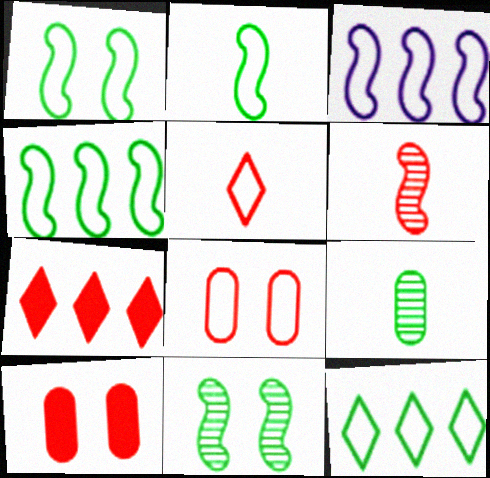[[1, 2, 4], 
[6, 7, 8]]